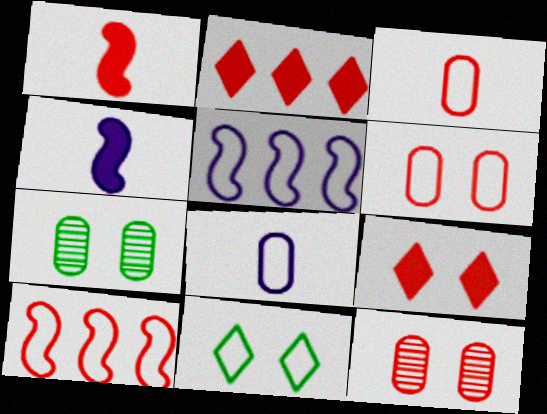[[3, 5, 11], 
[8, 10, 11]]